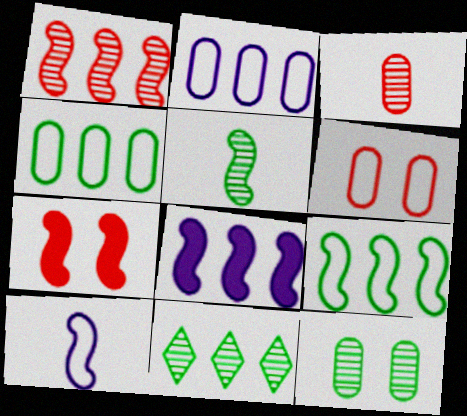[[1, 8, 9], 
[5, 11, 12]]